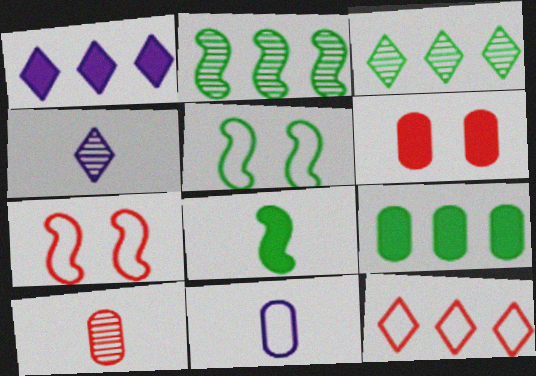[[1, 3, 12], 
[1, 5, 10], 
[1, 6, 8], 
[2, 5, 8], 
[4, 7, 9], 
[5, 11, 12]]